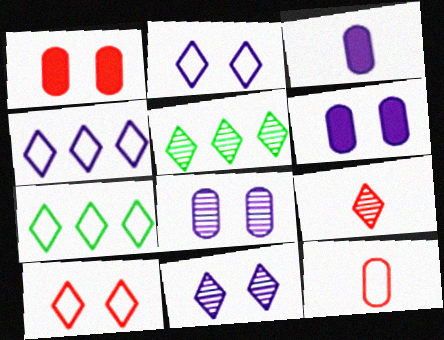[[5, 9, 11]]